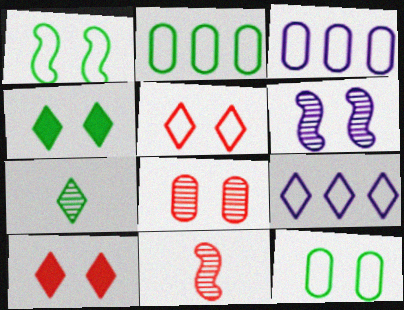[[3, 4, 11], 
[6, 10, 12], 
[7, 9, 10]]